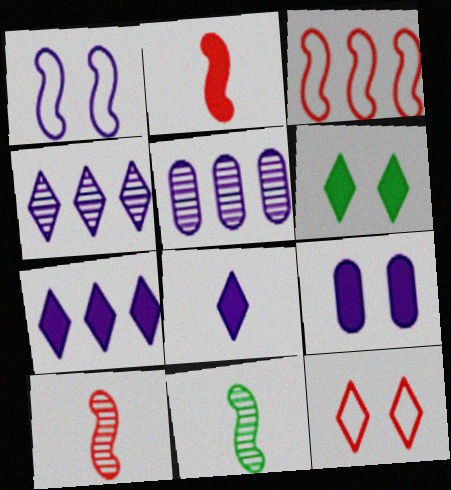[[1, 5, 8]]